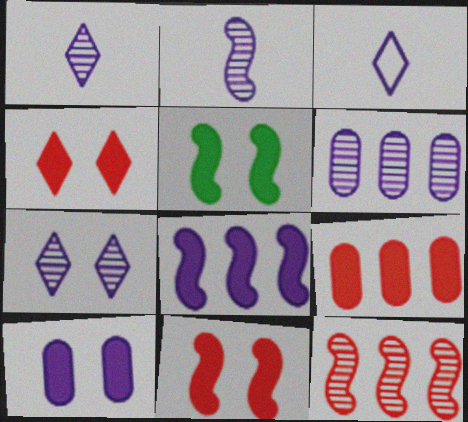[[2, 6, 7], 
[4, 5, 10]]